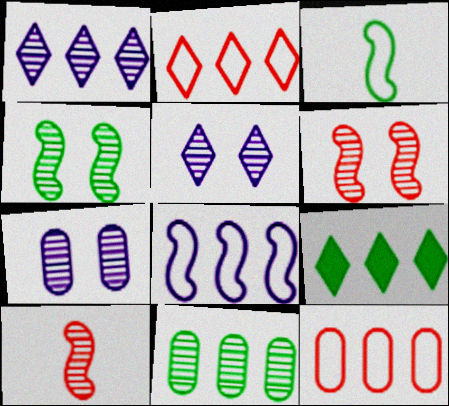[[1, 2, 9], 
[5, 10, 11]]